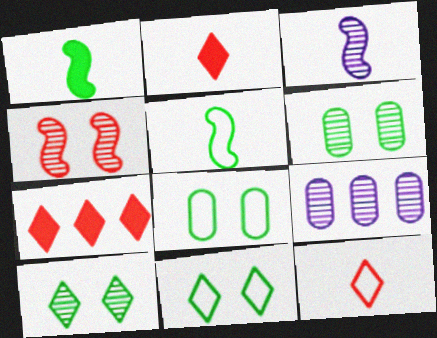[[3, 7, 8]]